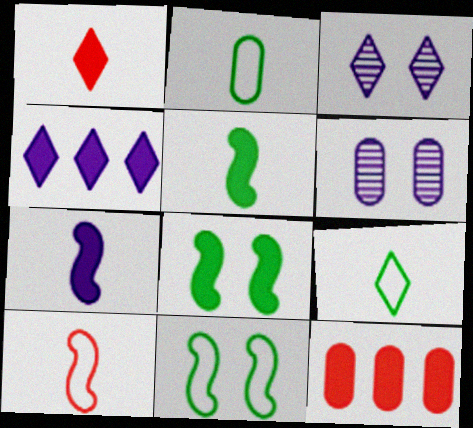[[2, 6, 12]]